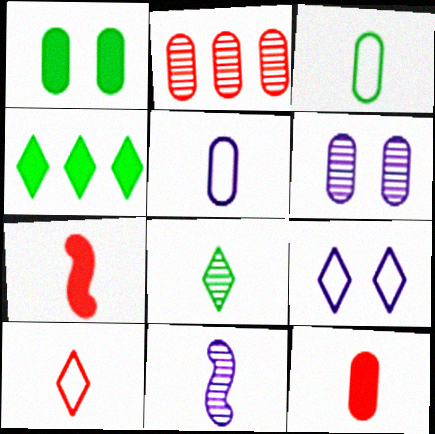[[1, 2, 5], 
[5, 7, 8]]